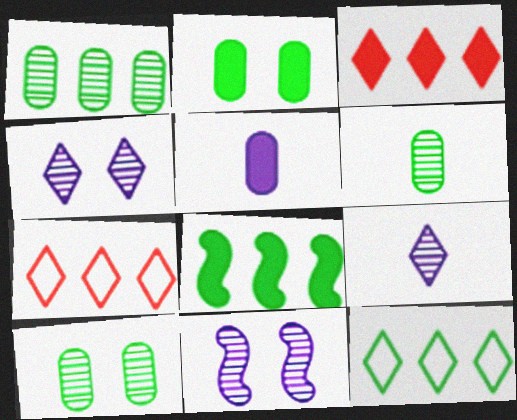[[1, 6, 10], 
[1, 8, 12]]